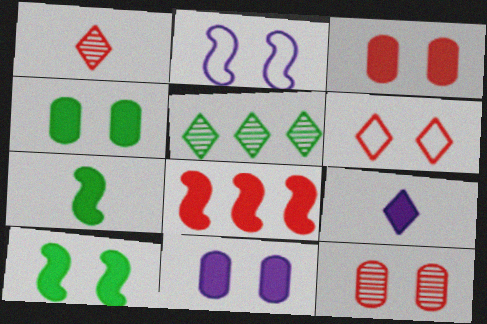[[3, 4, 11], 
[4, 8, 9], 
[5, 6, 9]]